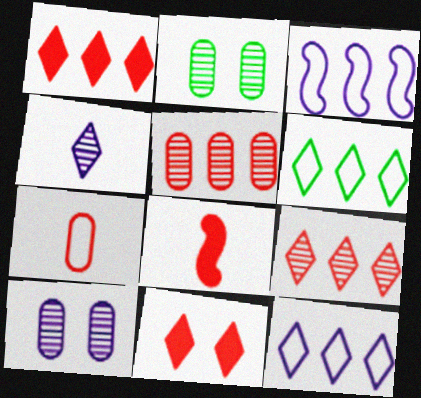[[2, 8, 12], 
[4, 6, 11], 
[6, 8, 10]]